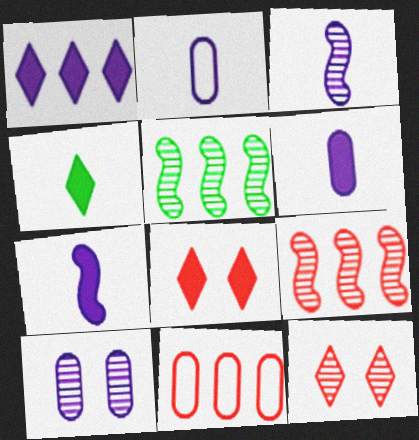[[1, 4, 8], 
[1, 5, 11], 
[2, 5, 8]]